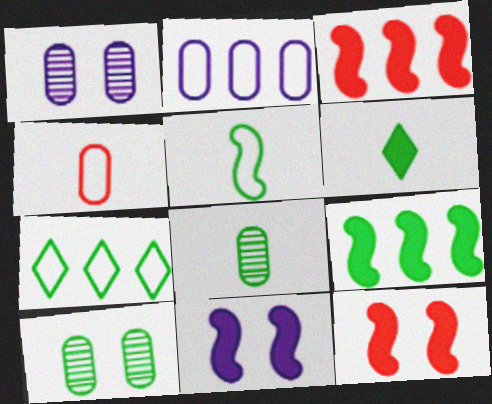[[5, 6, 8]]